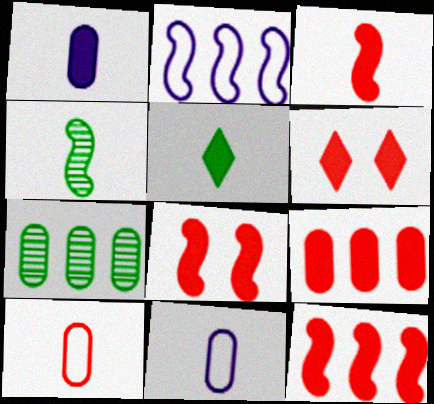[[1, 3, 5], 
[2, 4, 8], 
[3, 6, 9], 
[3, 8, 12]]